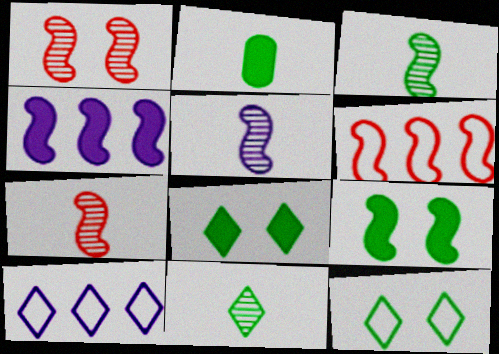[[1, 2, 10], 
[3, 5, 7], 
[5, 6, 9]]